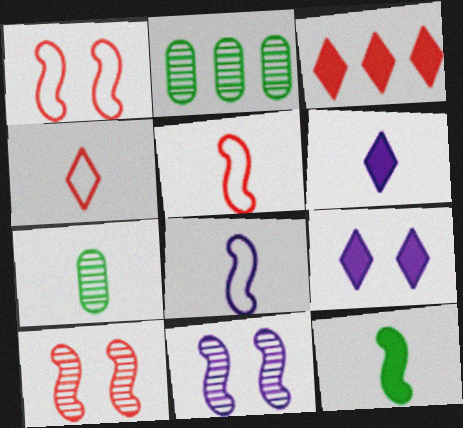[[1, 2, 6], 
[2, 5, 9], 
[5, 6, 7]]